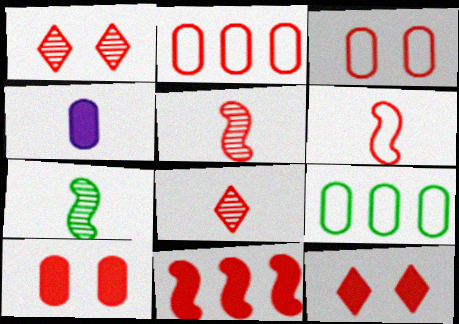[[2, 5, 12], 
[3, 8, 11]]